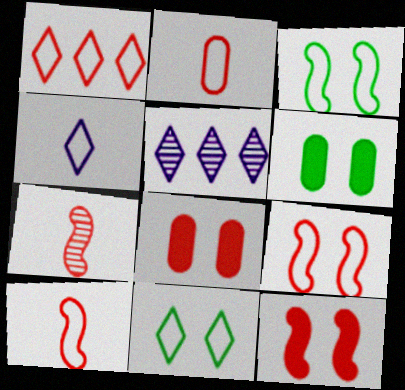[[1, 2, 9], 
[1, 4, 11], 
[1, 7, 8], 
[5, 6, 10]]